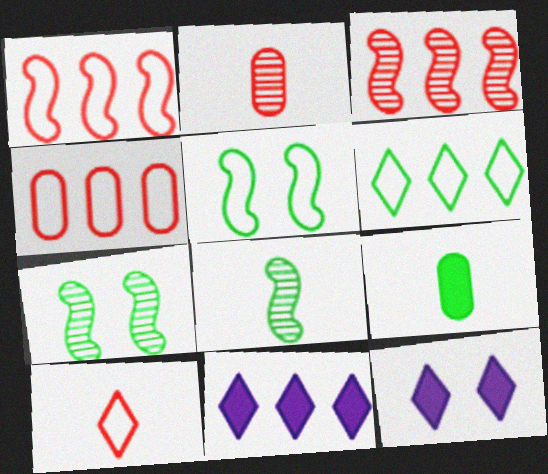[[2, 5, 11], 
[4, 8, 12], 
[6, 7, 9]]